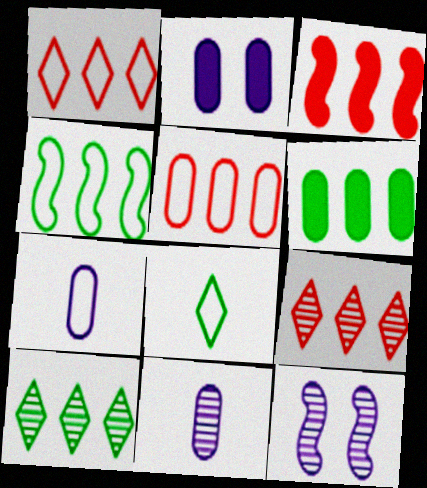[[3, 5, 9], 
[4, 6, 10]]